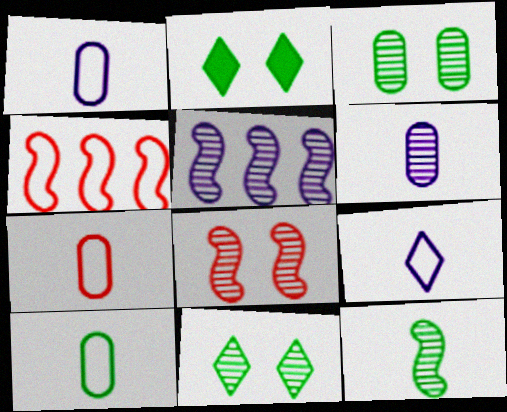[[1, 7, 10], 
[2, 4, 6], 
[2, 5, 7], 
[5, 8, 12]]